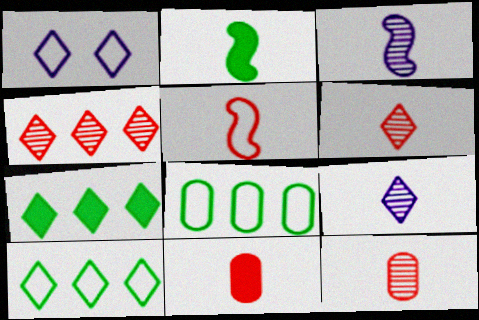[[1, 5, 8], 
[1, 6, 7], 
[2, 3, 5], 
[5, 6, 11]]